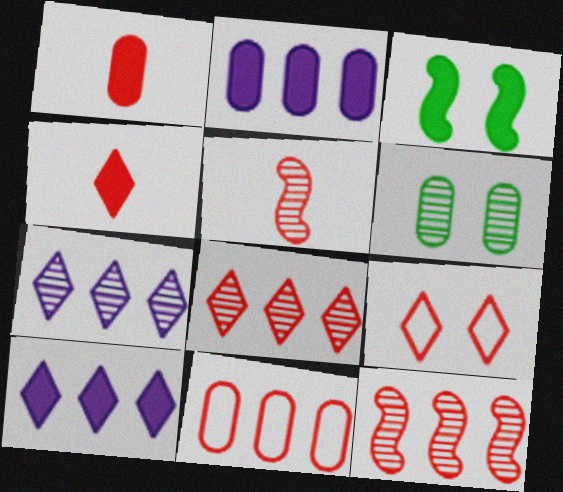[[1, 3, 10], 
[1, 9, 12], 
[2, 3, 4], 
[4, 8, 9], 
[5, 6, 7]]